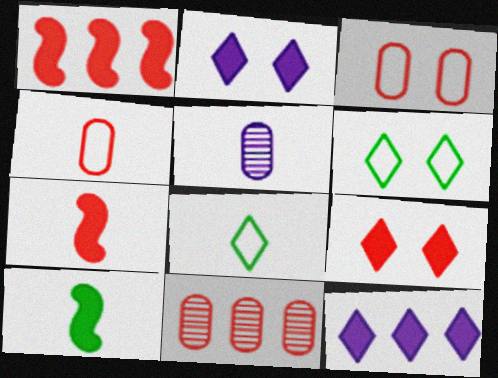[[1, 5, 6], 
[5, 7, 8]]